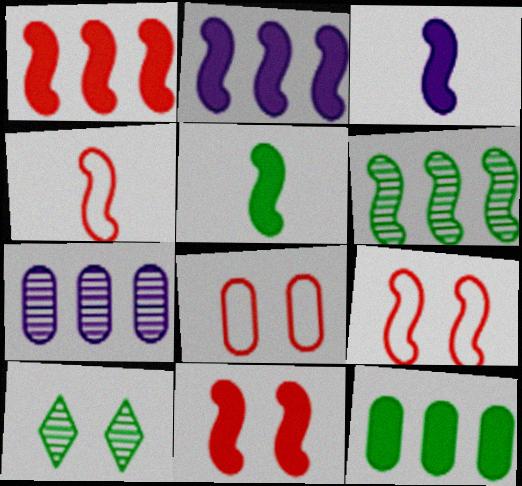[[2, 5, 11], 
[3, 6, 9]]